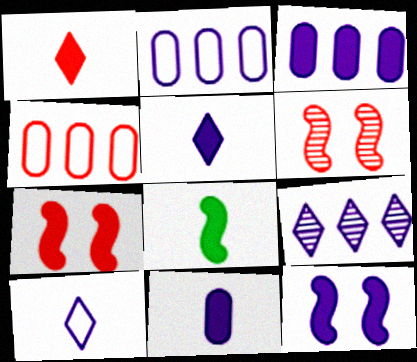[[1, 4, 6], 
[1, 8, 11], 
[3, 5, 12]]